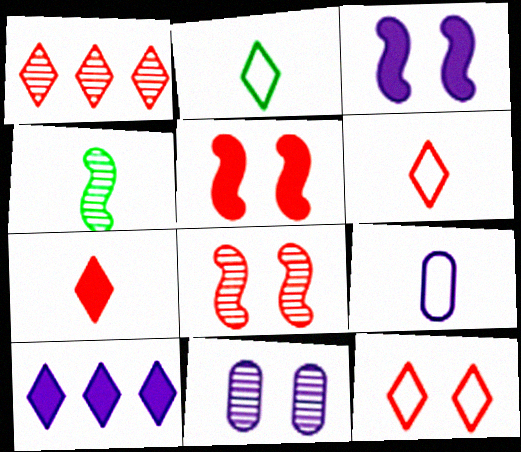[[1, 4, 11], 
[1, 7, 12], 
[4, 7, 9]]